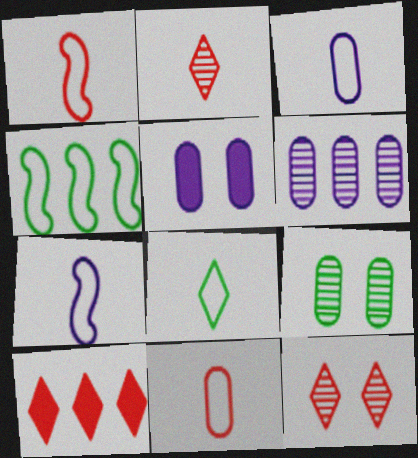[[1, 3, 8], 
[2, 4, 5], 
[3, 5, 6], 
[4, 6, 10], 
[7, 8, 11], 
[7, 9, 10]]